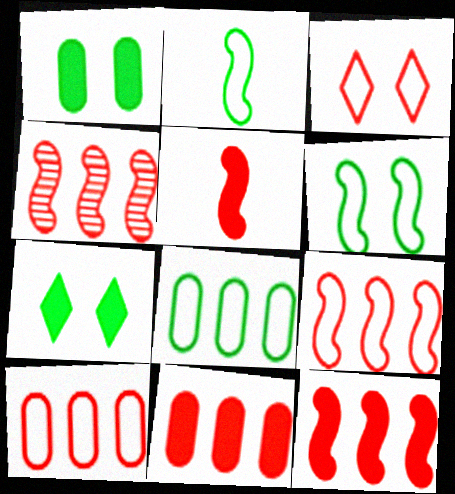[[4, 9, 12]]